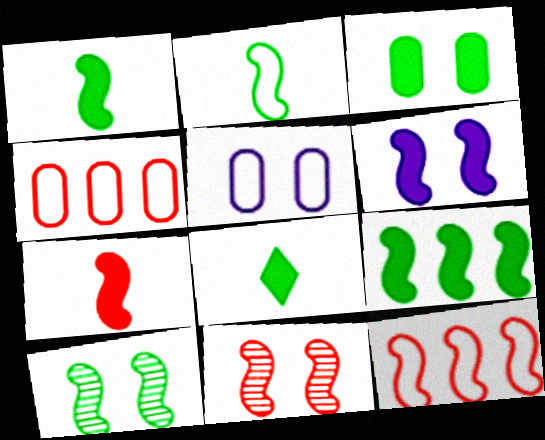[[2, 9, 10], 
[3, 8, 9], 
[6, 7, 9], 
[7, 11, 12]]